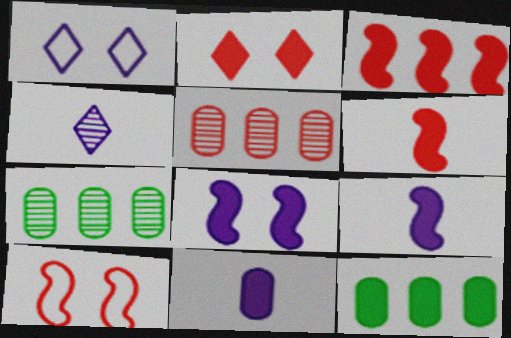[[1, 6, 7], 
[2, 9, 12], 
[4, 10, 12]]